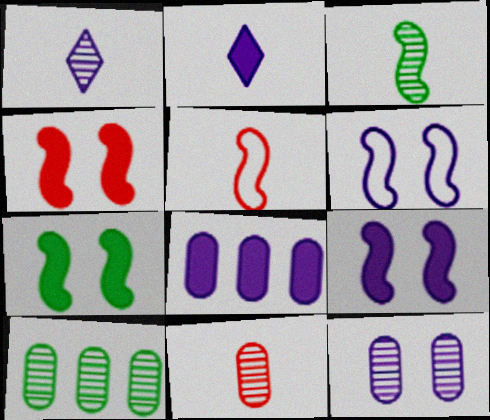[[1, 3, 11], 
[1, 6, 8], 
[2, 8, 9], 
[4, 7, 9], 
[10, 11, 12]]